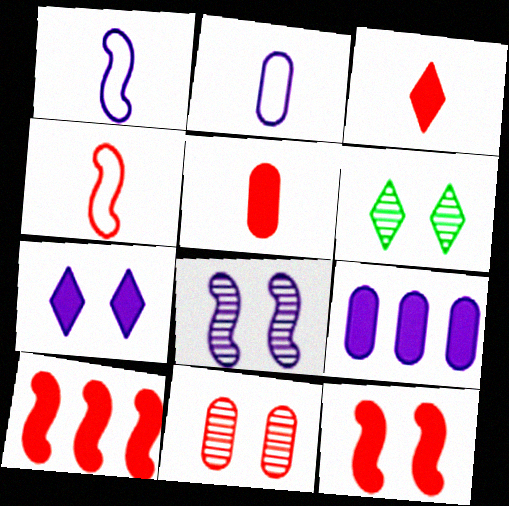[[2, 6, 10], 
[4, 6, 9], 
[6, 8, 11]]